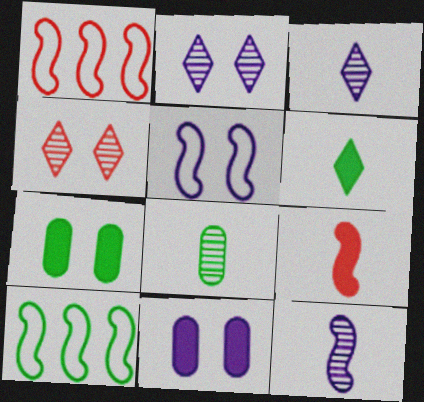[[1, 3, 7], 
[2, 5, 11], 
[4, 5, 7]]